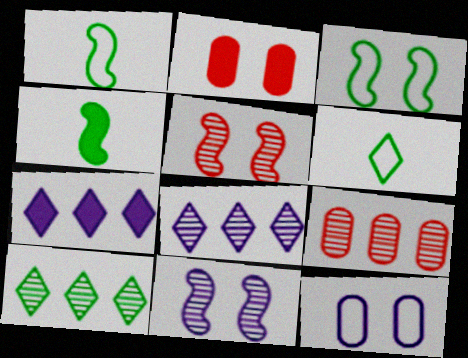[[1, 2, 8], 
[2, 4, 7]]